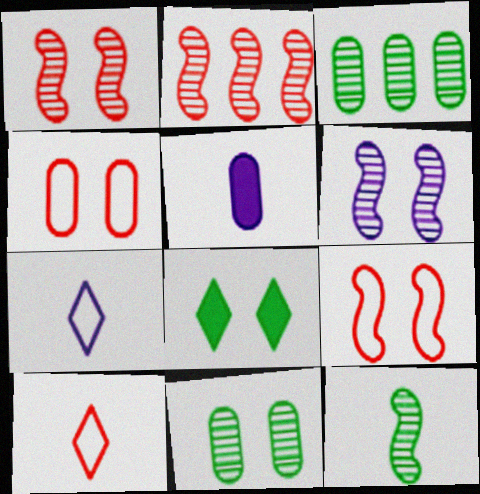[[2, 6, 12], 
[3, 4, 5], 
[4, 6, 8], 
[5, 10, 12]]